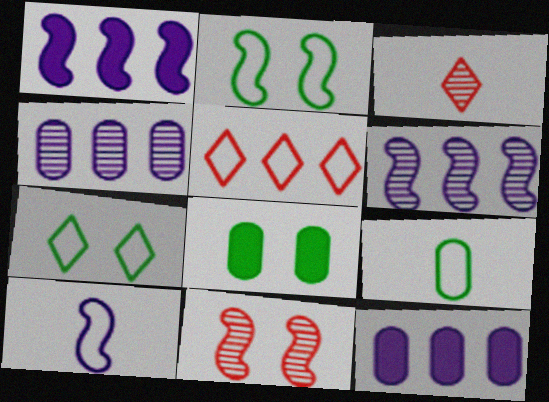[[2, 3, 12]]